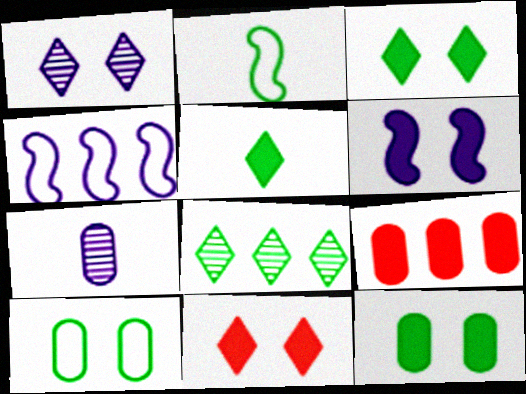[[1, 2, 9], 
[2, 8, 12], 
[4, 8, 9], 
[5, 6, 9], 
[6, 11, 12], 
[7, 9, 10]]